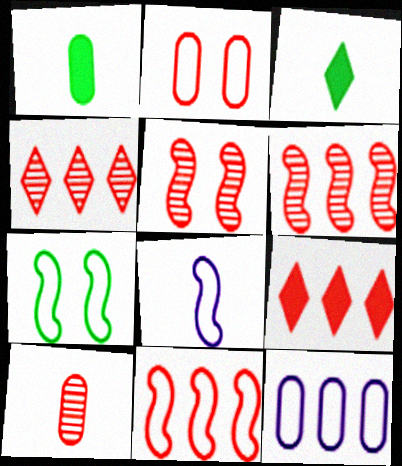[[3, 5, 12], 
[3, 8, 10], 
[4, 5, 10], 
[7, 8, 11]]